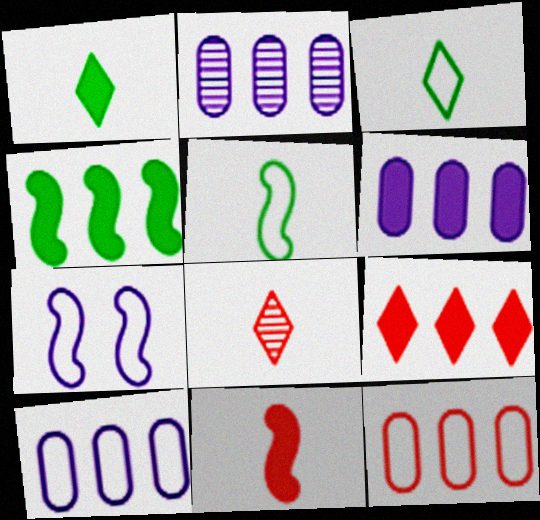[[2, 6, 10], 
[3, 7, 12], 
[4, 6, 9]]